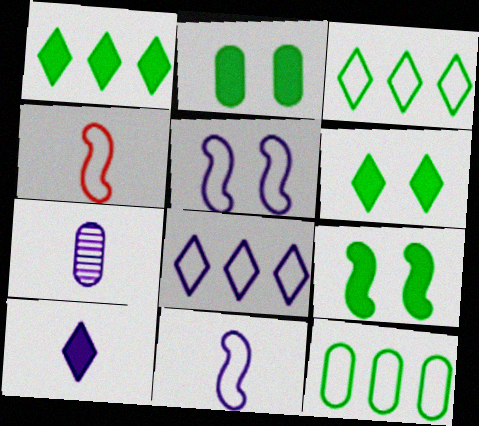[[2, 6, 9], 
[7, 10, 11]]